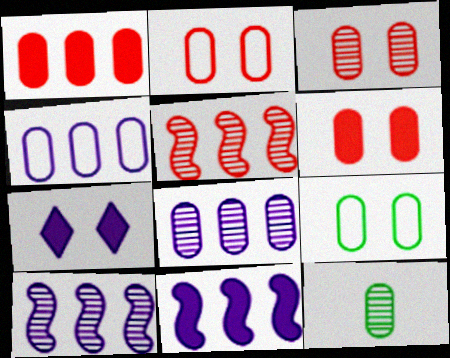[[2, 3, 6], 
[3, 8, 12], 
[4, 6, 12]]